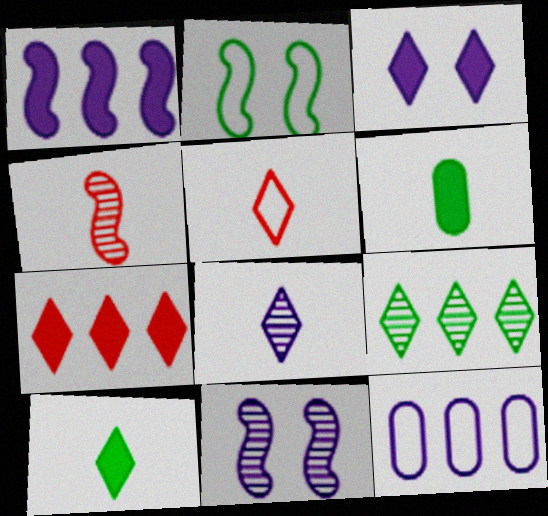[[1, 2, 4], 
[2, 5, 12], 
[2, 6, 9], 
[3, 5, 9], 
[3, 7, 10], 
[5, 8, 10]]